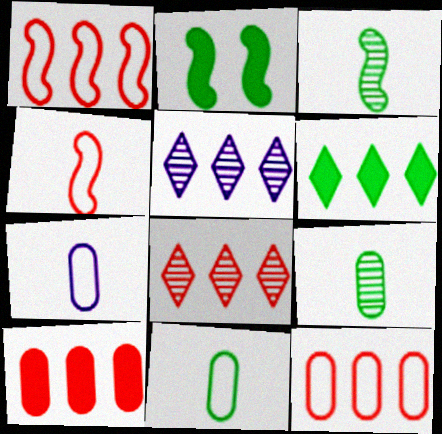[[1, 8, 10], 
[2, 7, 8]]